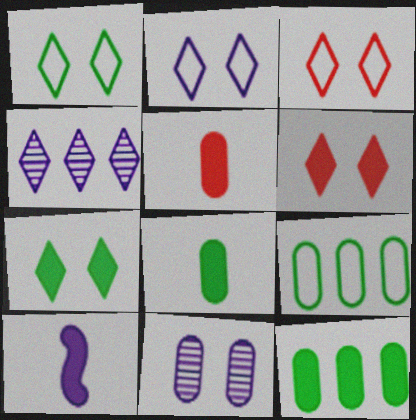[[1, 2, 3], 
[5, 9, 11], 
[6, 10, 12]]